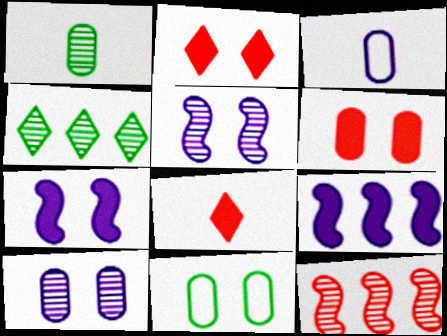[[2, 5, 11], 
[6, 10, 11]]